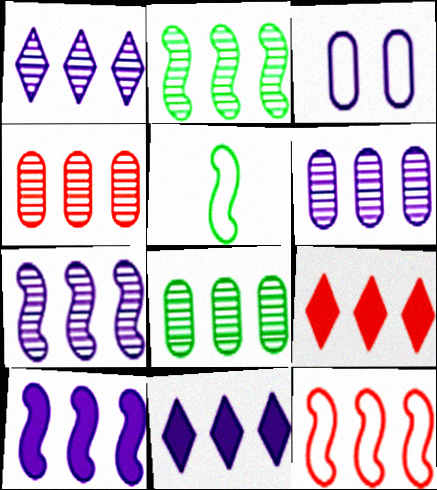[[1, 2, 4], 
[1, 6, 7], 
[2, 10, 12], 
[4, 6, 8], 
[4, 9, 12], 
[8, 11, 12]]